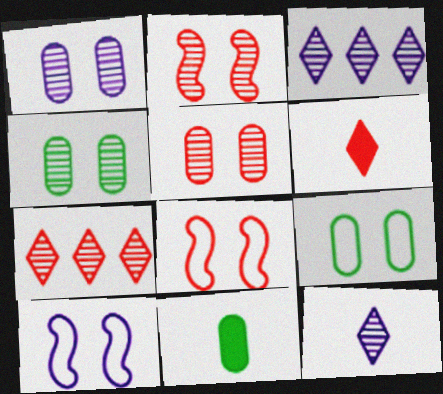[[1, 4, 5], 
[3, 8, 11], 
[7, 10, 11]]